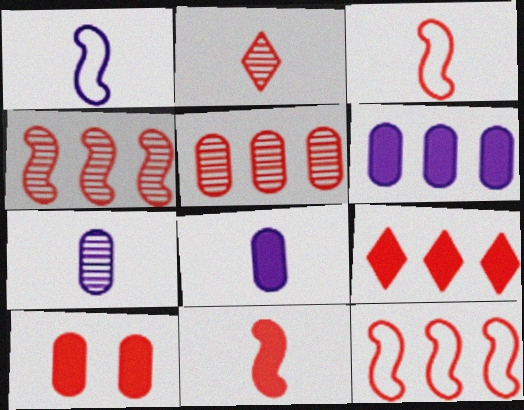[[2, 10, 12], 
[5, 9, 12], 
[9, 10, 11]]